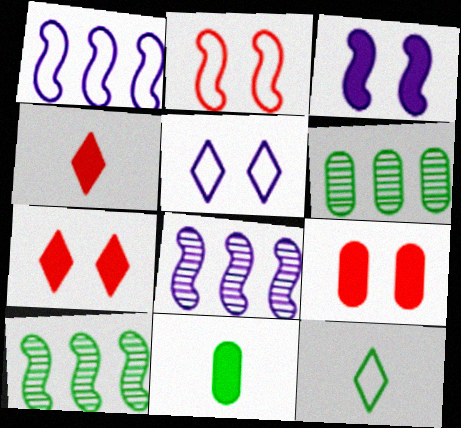[[8, 9, 12]]